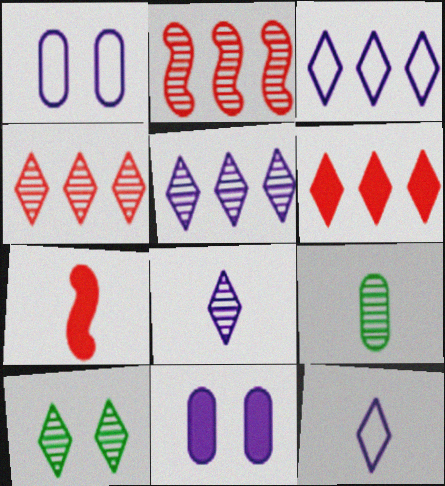[[4, 8, 10], 
[6, 10, 12], 
[7, 9, 12]]